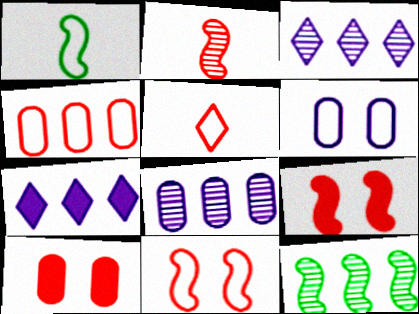[[1, 3, 10], 
[4, 5, 11], 
[4, 7, 12]]